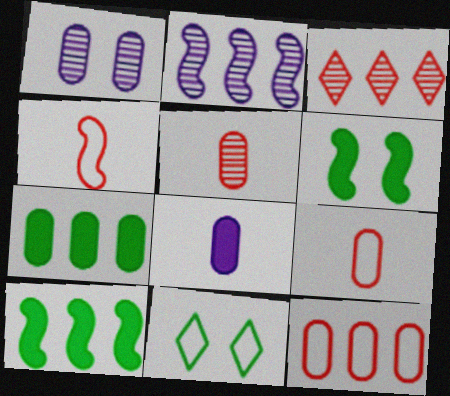[[1, 7, 9], 
[2, 4, 6]]